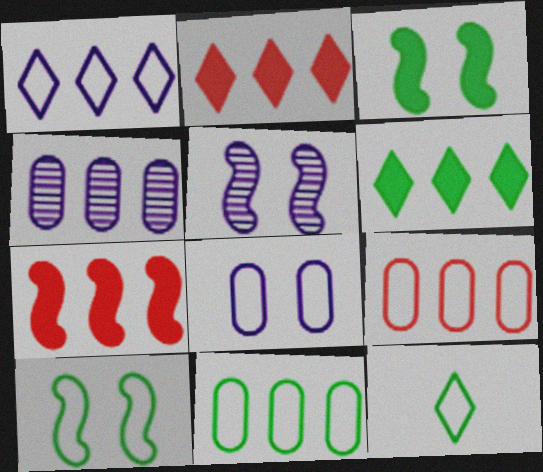[[10, 11, 12]]